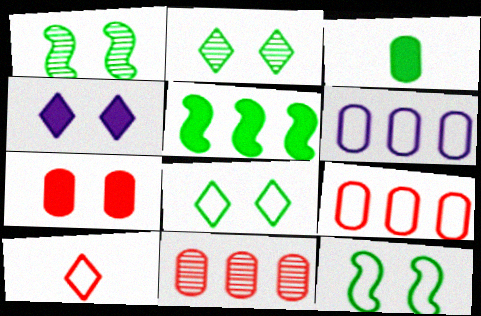[[6, 10, 12]]